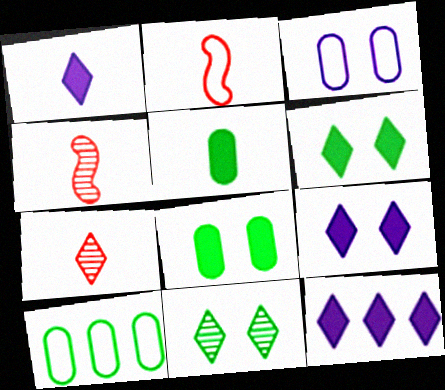[[1, 9, 12], 
[4, 9, 10]]